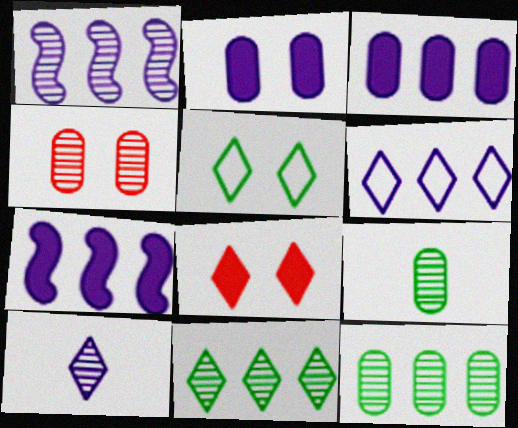[[1, 3, 6]]